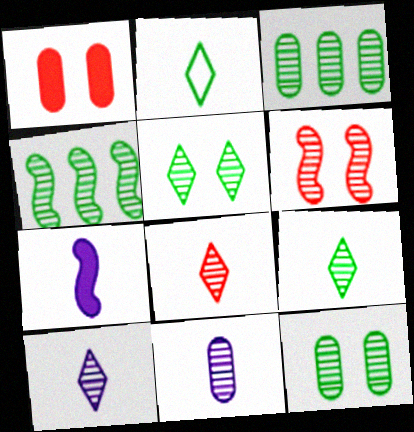[[3, 6, 10], 
[4, 9, 12], 
[8, 9, 10]]